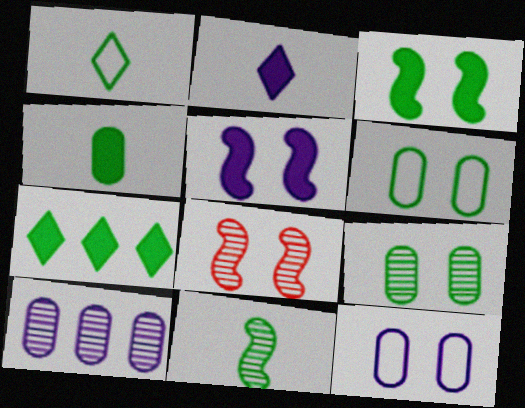[[1, 4, 11], 
[3, 4, 7], 
[6, 7, 11]]